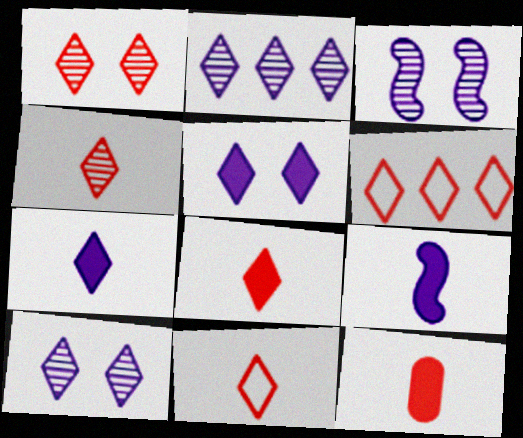[[1, 6, 8], 
[4, 8, 11]]